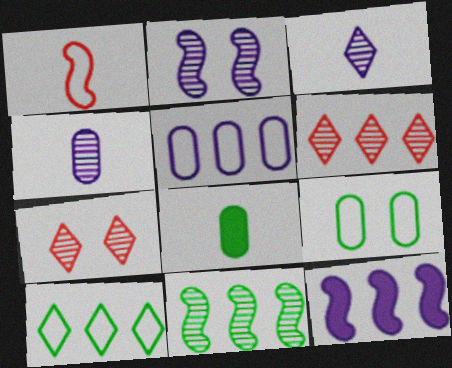[[1, 3, 8], 
[4, 7, 11]]